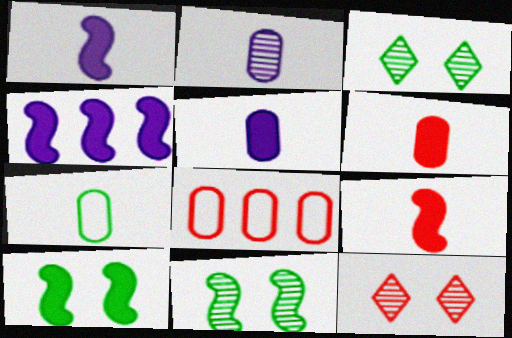[[1, 3, 8], 
[2, 6, 7], 
[4, 7, 12], 
[4, 9, 10], 
[8, 9, 12]]